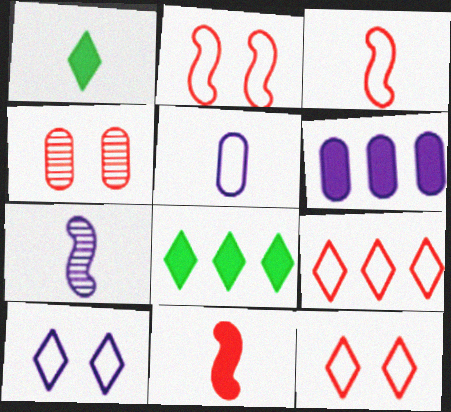[[4, 9, 11], 
[6, 7, 10]]